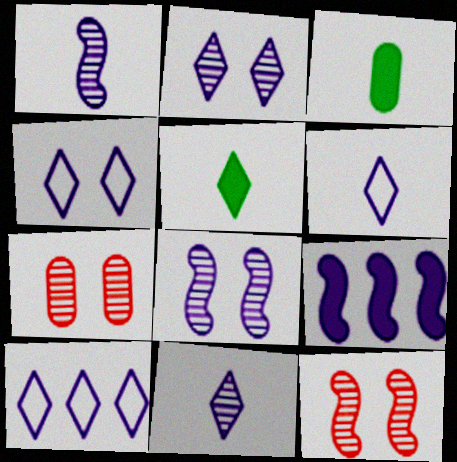[[3, 10, 12], 
[4, 6, 10]]